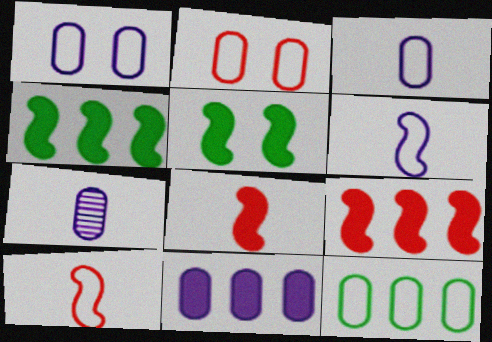[[1, 7, 11], 
[2, 3, 12]]